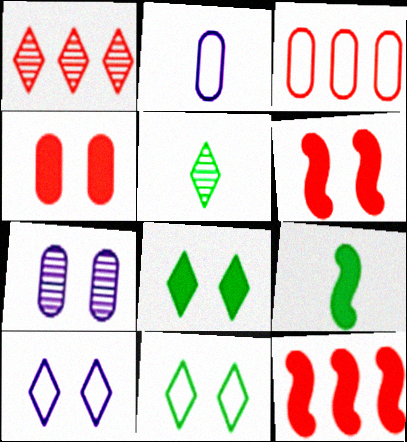[[1, 3, 12], 
[6, 7, 11]]